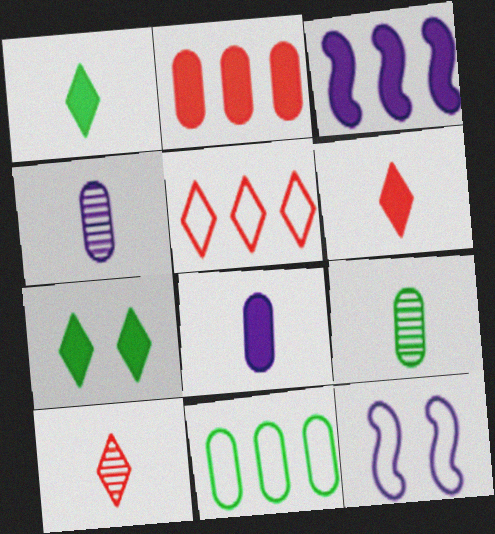[]